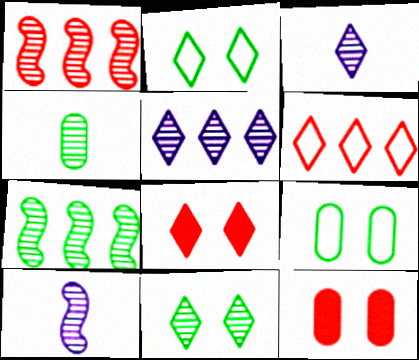[[4, 7, 11]]